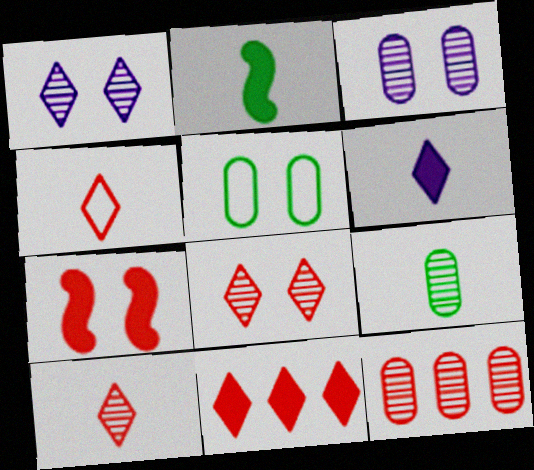[[1, 5, 7], 
[3, 9, 12], 
[4, 7, 12], 
[4, 8, 11]]